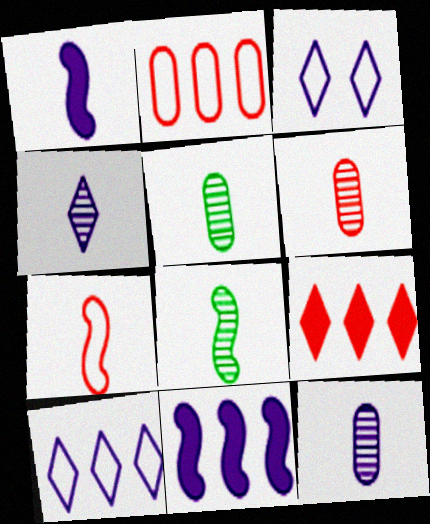[[1, 7, 8], 
[3, 11, 12], 
[4, 6, 8], 
[5, 6, 12]]